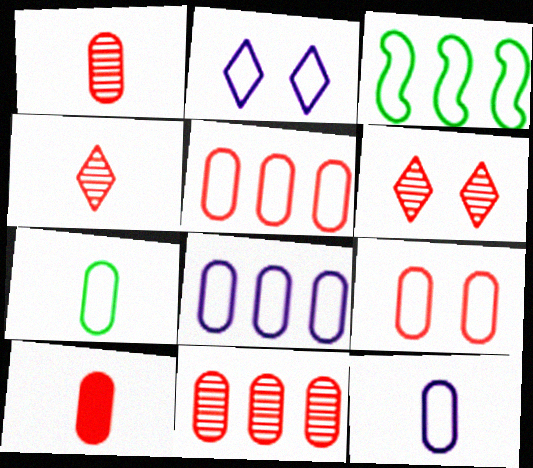[[7, 8, 9], 
[9, 10, 11]]